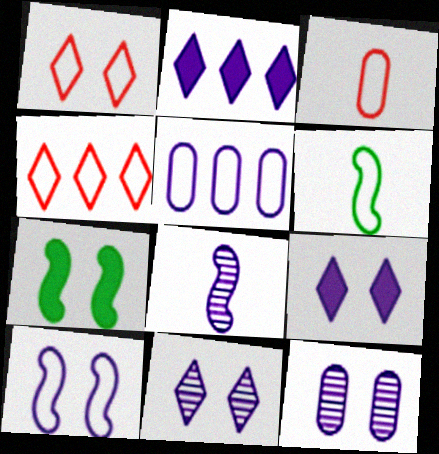[[1, 5, 6], 
[1, 7, 12], 
[5, 8, 9], 
[9, 10, 12]]